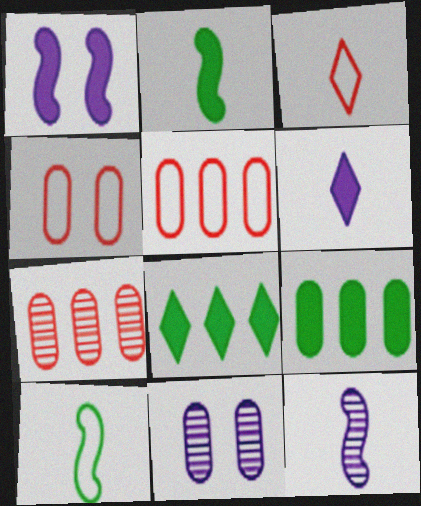[[4, 8, 12]]